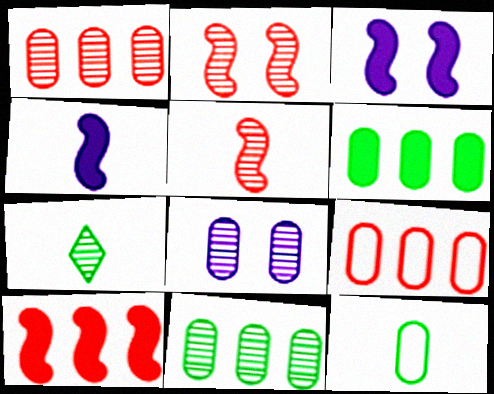[[3, 7, 9]]